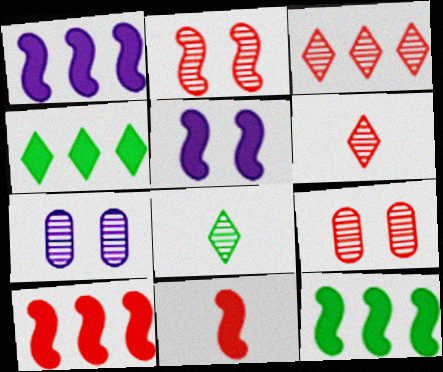[[1, 10, 12], 
[5, 11, 12]]